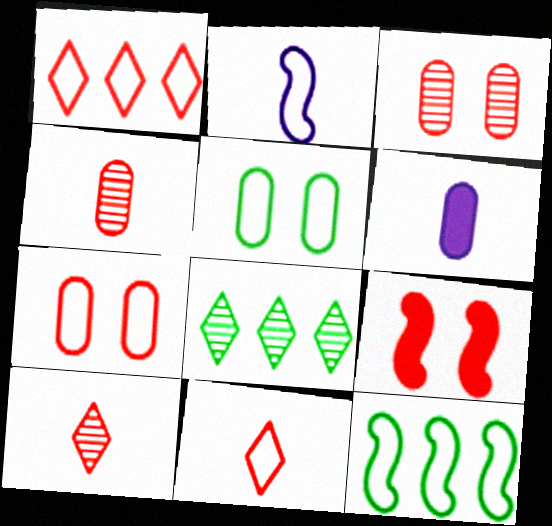[[1, 2, 5], 
[1, 4, 9]]